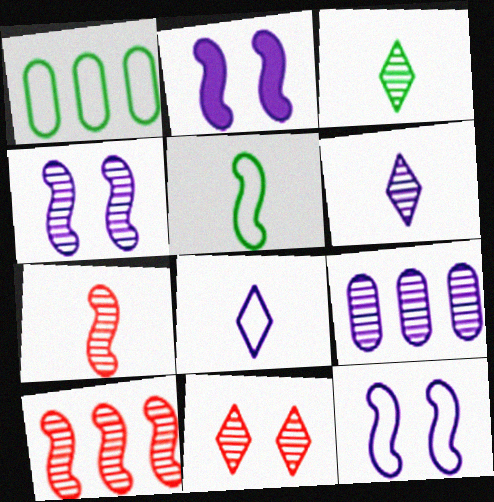[[2, 4, 12], 
[2, 5, 10], 
[2, 8, 9], 
[4, 6, 9]]